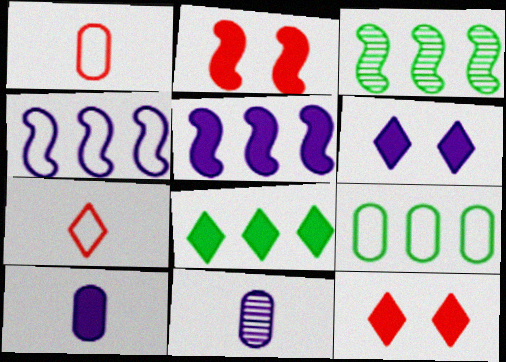[[1, 3, 6], 
[2, 8, 10], 
[3, 8, 9], 
[4, 6, 11], 
[5, 6, 10]]